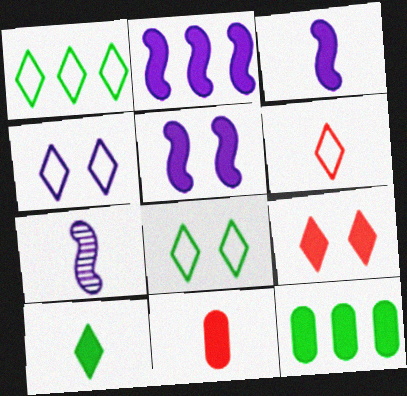[[1, 4, 6], 
[2, 3, 5], 
[3, 9, 12], 
[3, 10, 11]]